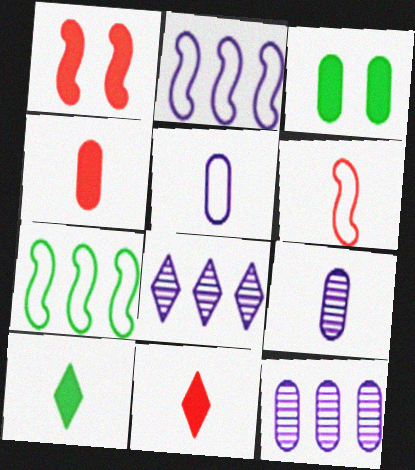[[3, 6, 8], 
[6, 9, 10]]